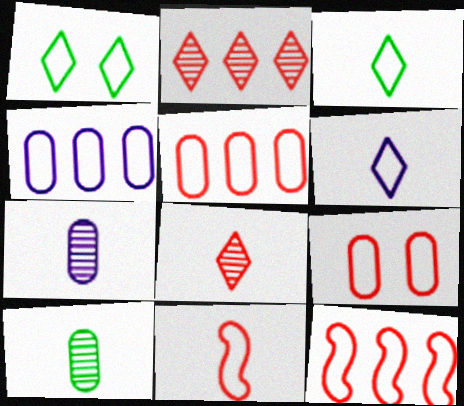[[1, 4, 11]]